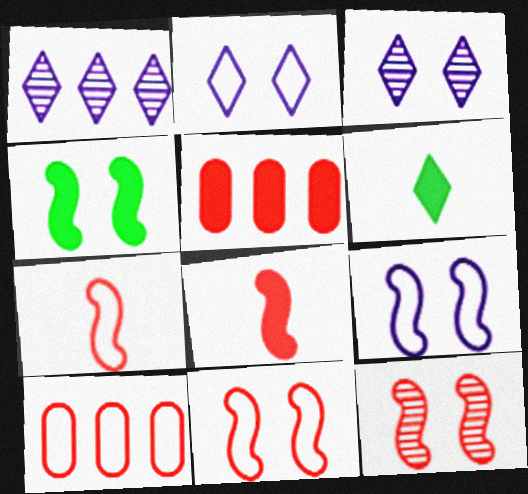[[4, 9, 12]]